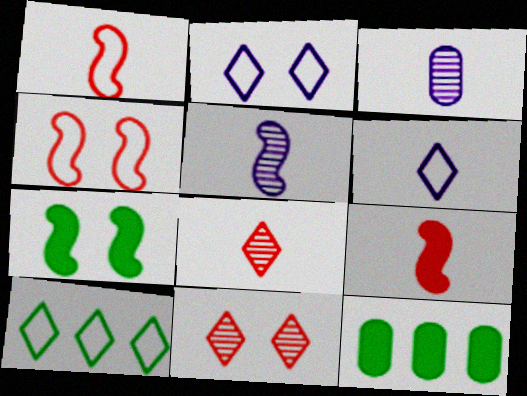[]